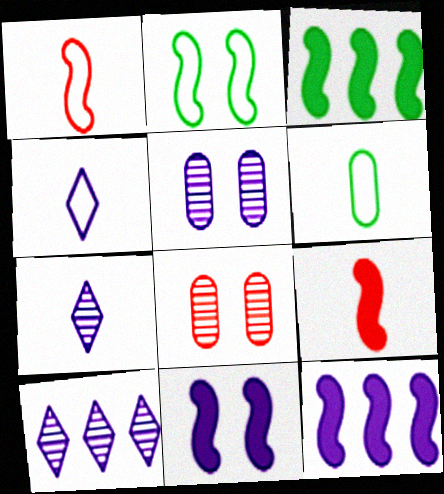[[1, 4, 6], 
[3, 4, 8], 
[3, 9, 11], 
[4, 5, 12], 
[6, 7, 9]]